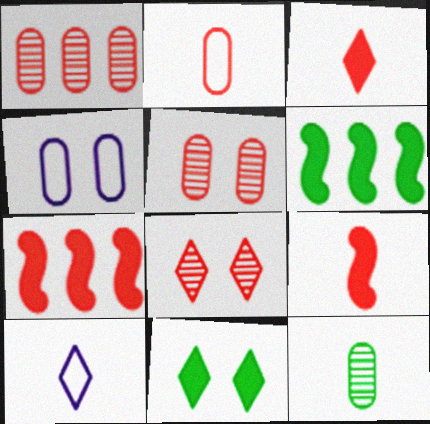[[2, 7, 8], 
[5, 6, 10], 
[9, 10, 12]]